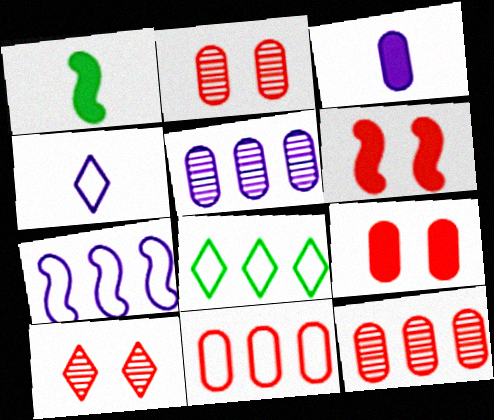[[7, 8, 11]]